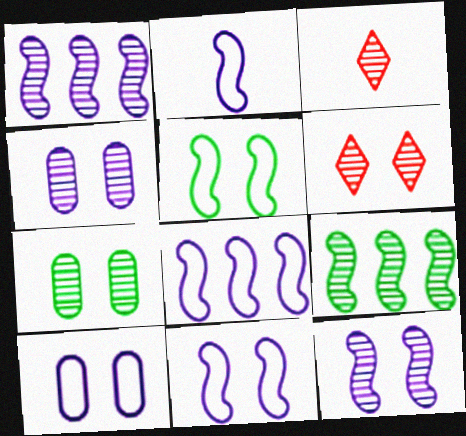[[1, 3, 7], 
[2, 8, 11], 
[3, 4, 9], 
[6, 7, 12]]